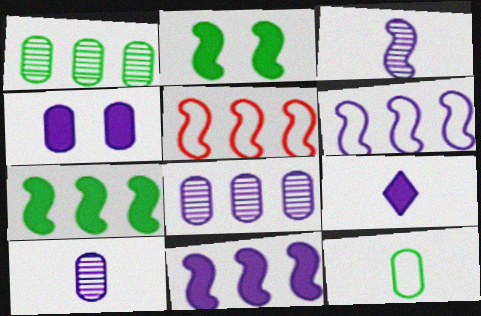[[2, 3, 5], 
[4, 9, 11]]